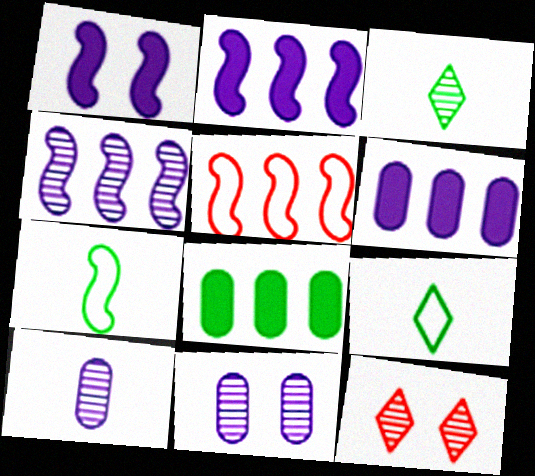[[6, 7, 12]]